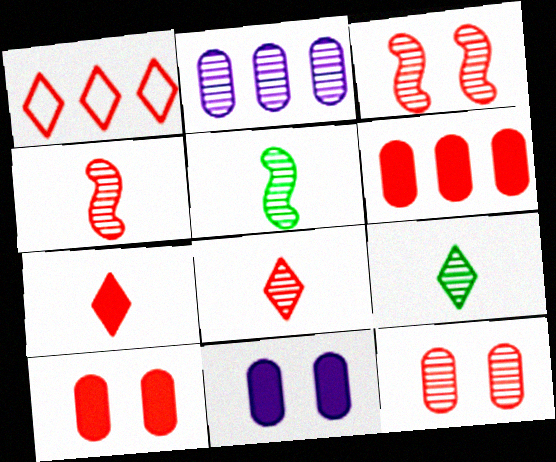[[1, 4, 10], 
[1, 5, 11], 
[2, 3, 9]]